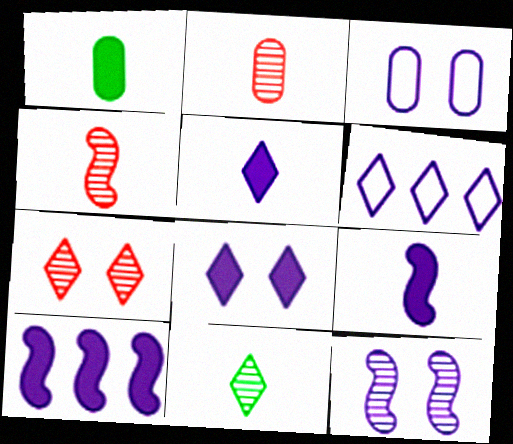[[3, 8, 12]]